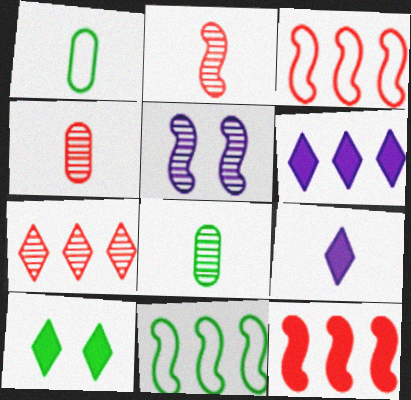[[1, 2, 9], 
[5, 7, 8], 
[8, 10, 11]]